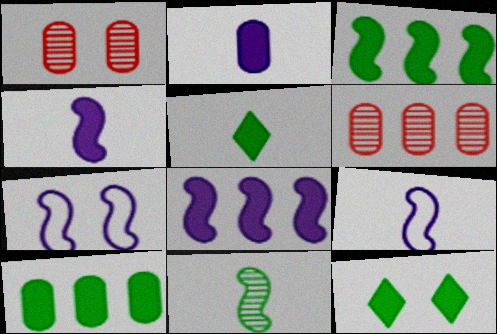[[1, 7, 12], 
[5, 6, 7], 
[6, 9, 12]]